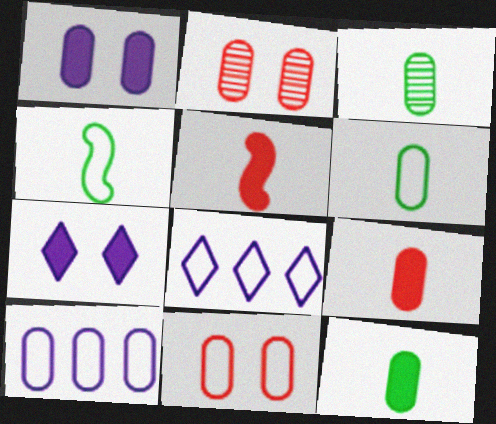[[2, 10, 12], 
[3, 6, 12], 
[4, 8, 11], 
[6, 10, 11]]